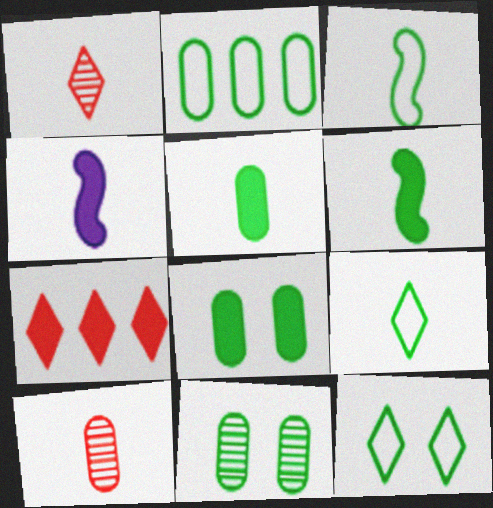[[2, 3, 12], 
[2, 5, 11], 
[4, 7, 8], 
[4, 9, 10]]